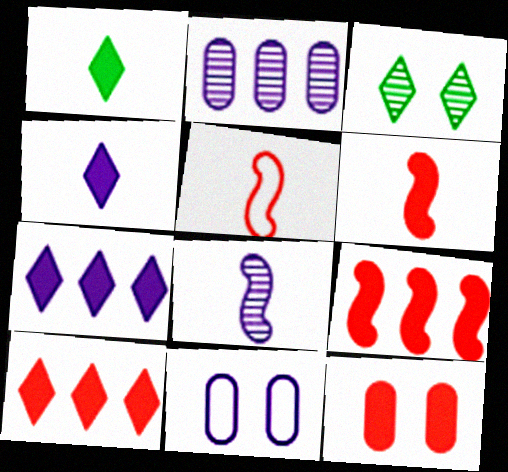[[6, 10, 12], 
[7, 8, 11]]